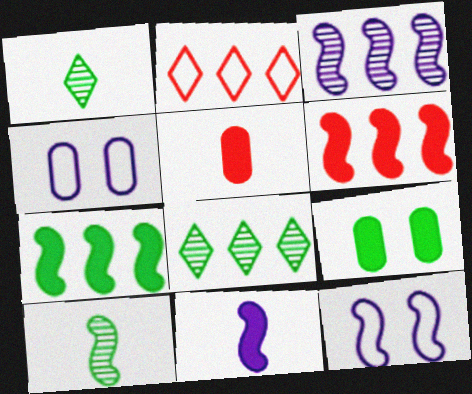[[1, 4, 6], 
[3, 11, 12], 
[5, 8, 12], 
[6, 10, 12]]